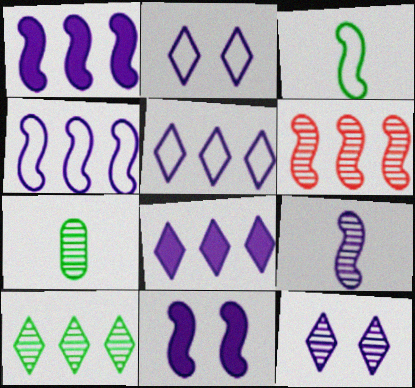[[3, 6, 11], 
[4, 9, 11], 
[6, 7, 12]]